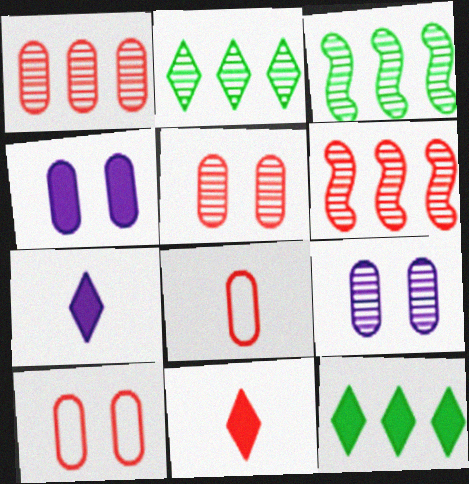[[3, 7, 10], 
[6, 10, 11]]